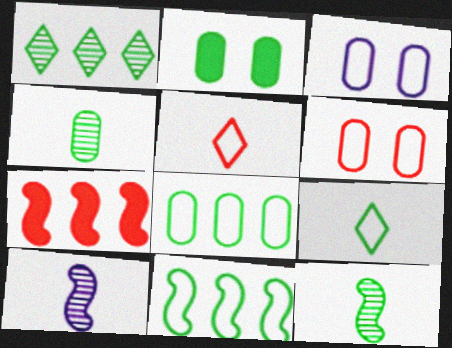[[2, 4, 8], 
[3, 5, 11]]